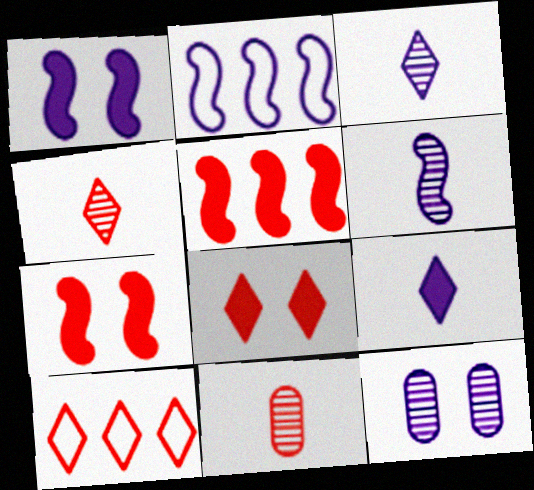[[1, 2, 6], 
[2, 9, 12], 
[4, 8, 10], 
[7, 10, 11]]